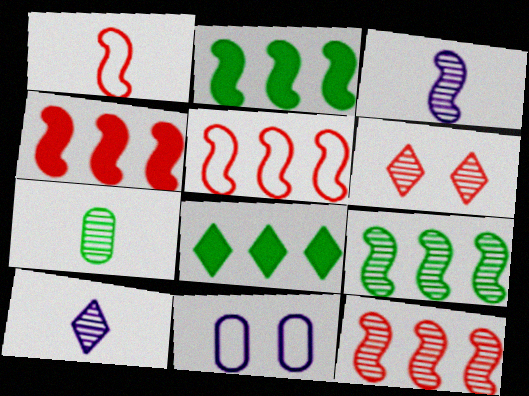[[4, 5, 12]]